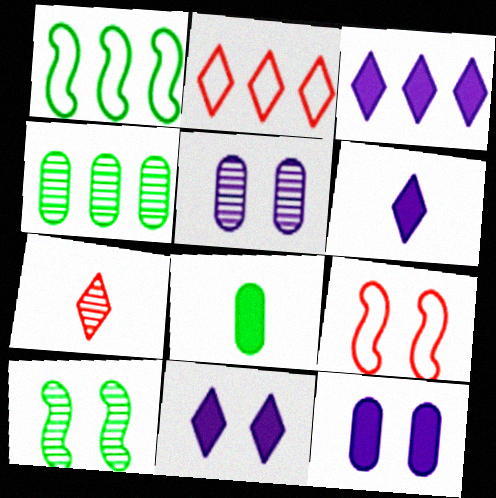[[1, 7, 12], 
[3, 6, 11], 
[4, 6, 9]]